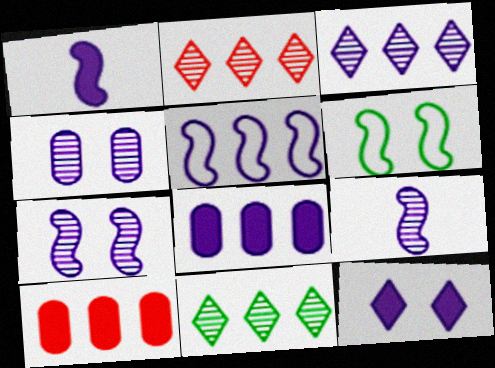[[1, 5, 7], 
[1, 8, 12], 
[2, 3, 11], 
[3, 4, 9], 
[3, 5, 8], 
[5, 10, 11]]